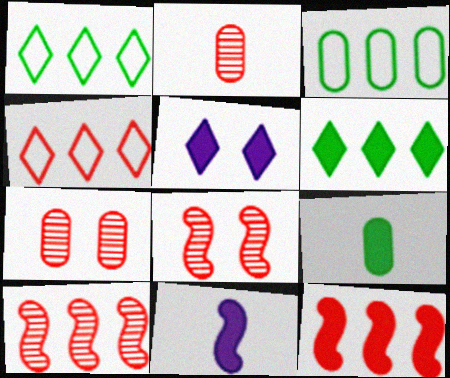[[1, 7, 11], 
[5, 9, 12]]